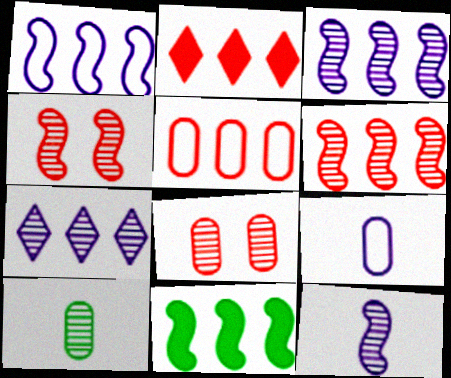[[1, 6, 11], 
[2, 5, 6], 
[4, 7, 10], 
[5, 7, 11]]